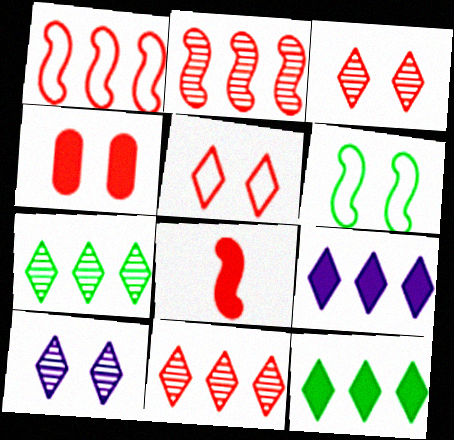[[4, 6, 10]]